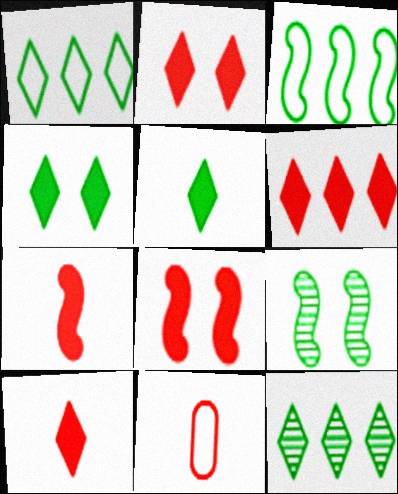[[2, 6, 10]]